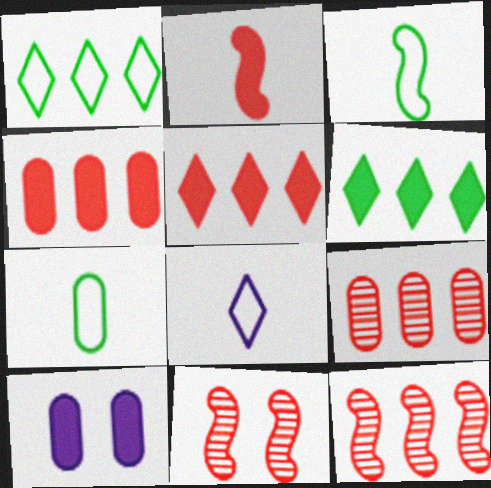[[2, 6, 10], 
[7, 9, 10]]